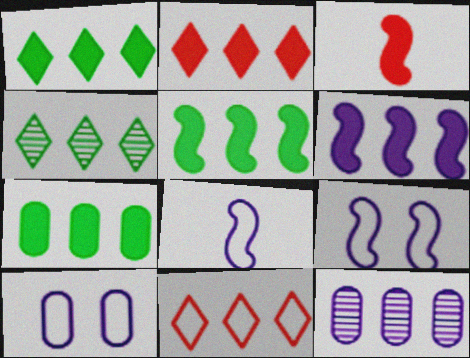[[1, 5, 7], 
[2, 6, 7], 
[3, 4, 10], 
[5, 11, 12]]